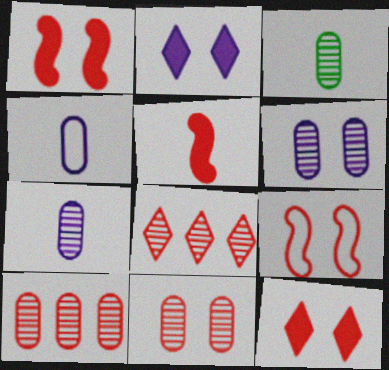[[3, 6, 10], 
[9, 11, 12]]